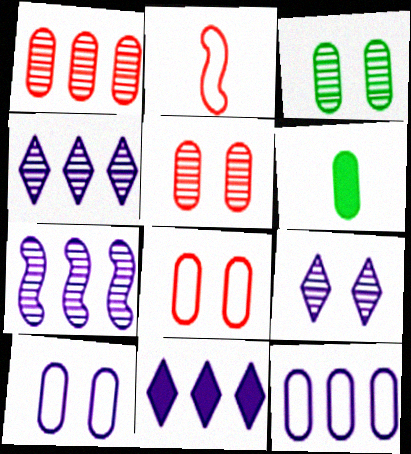[[1, 6, 10], 
[2, 3, 11], 
[5, 6, 12], 
[7, 11, 12]]